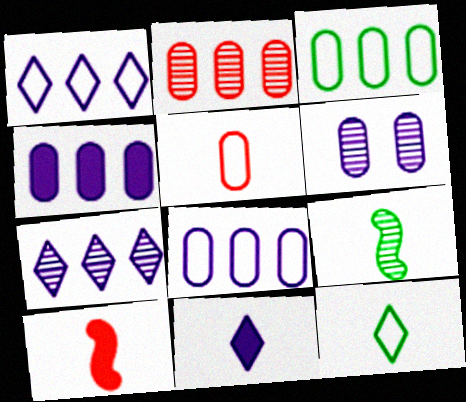[[2, 3, 4], 
[5, 9, 11]]